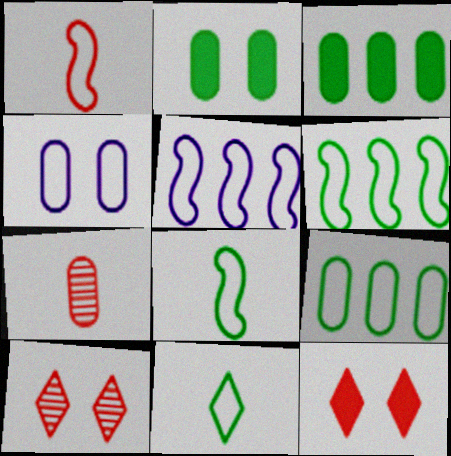[[3, 4, 7]]